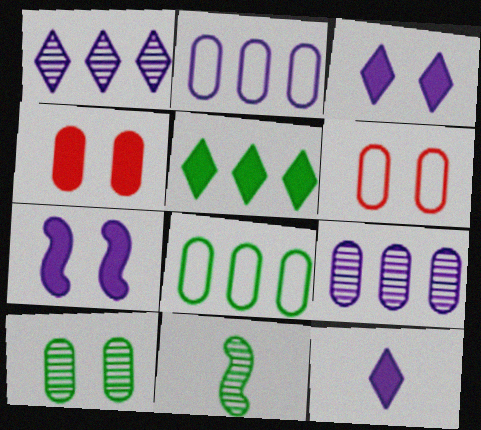[]